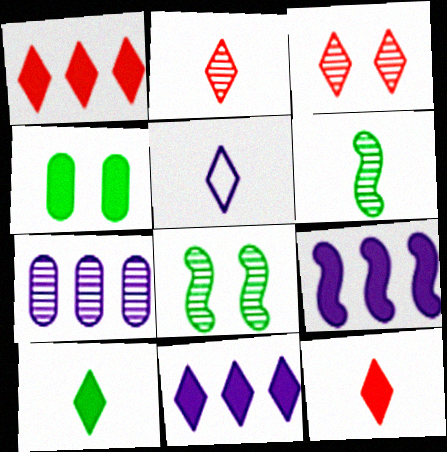[[2, 5, 10], 
[2, 7, 8], 
[3, 6, 7], 
[4, 9, 12]]